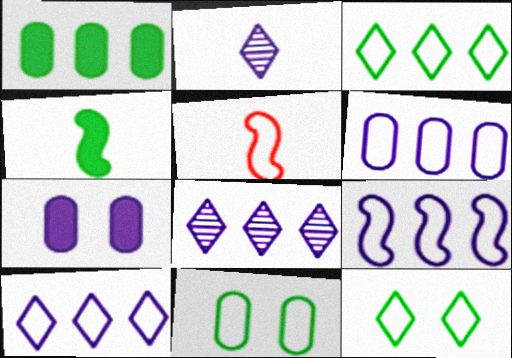[[2, 7, 9], 
[5, 6, 12], 
[5, 10, 11], 
[6, 9, 10]]